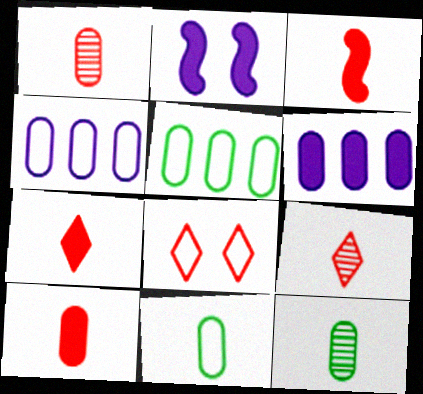[[2, 5, 9], 
[3, 7, 10]]